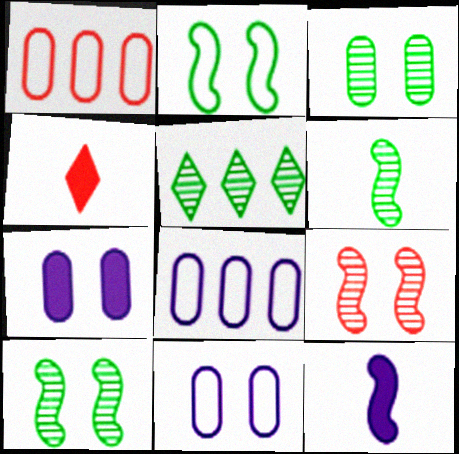[[1, 4, 9], 
[3, 5, 6], 
[4, 8, 10]]